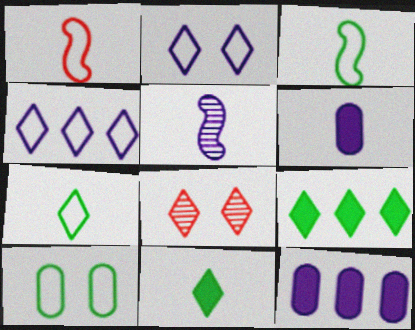[[1, 4, 10], 
[2, 5, 12], 
[3, 8, 12], 
[4, 8, 11]]